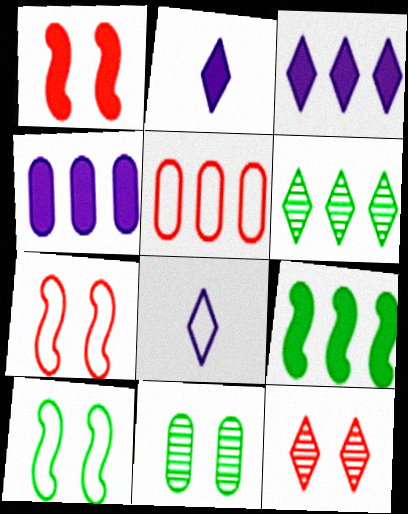[[5, 8, 10]]